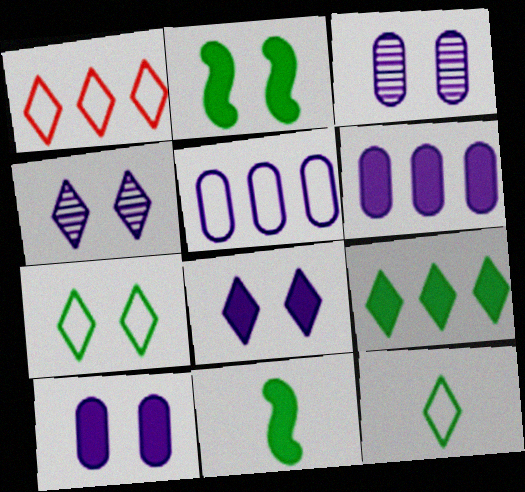[[1, 3, 11]]